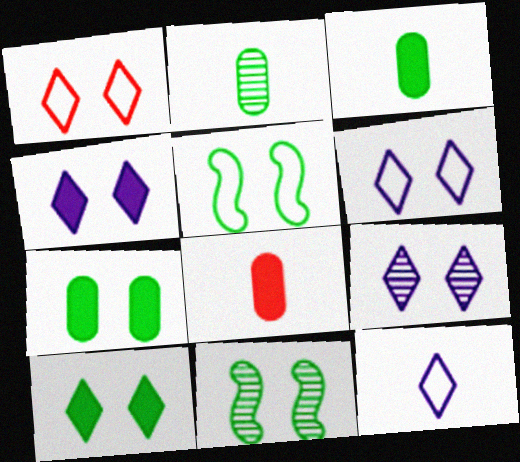[[1, 9, 10], 
[4, 6, 9]]